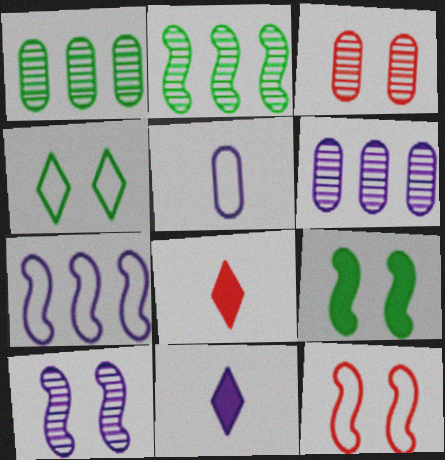[[1, 11, 12], 
[9, 10, 12]]